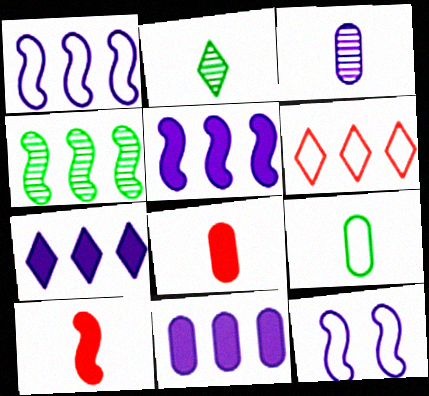[[3, 7, 12], 
[3, 8, 9], 
[4, 6, 11], 
[4, 10, 12], 
[5, 7, 11], 
[6, 9, 12]]